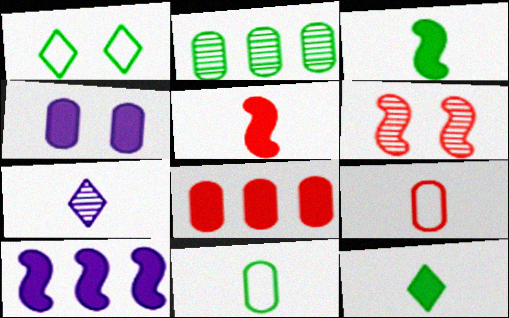[[1, 2, 3], 
[1, 4, 6], 
[2, 4, 9], 
[2, 6, 7], 
[3, 7, 9], 
[5, 7, 11]]